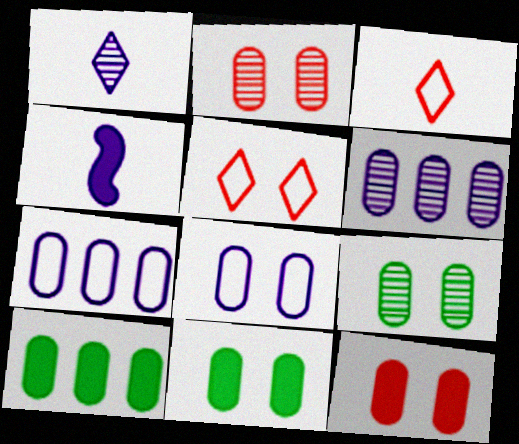[[2, 8, 11], 
[8, 9, 12]]